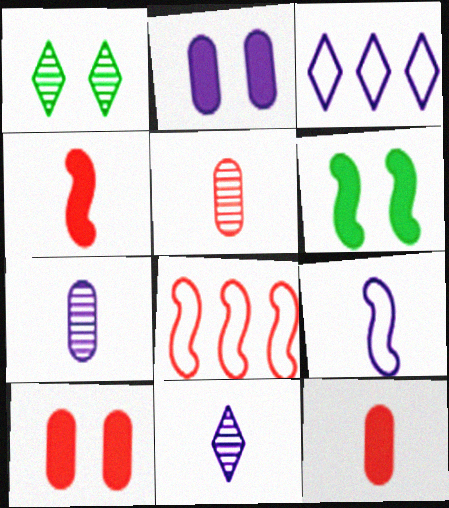[[3, 5, 6]]